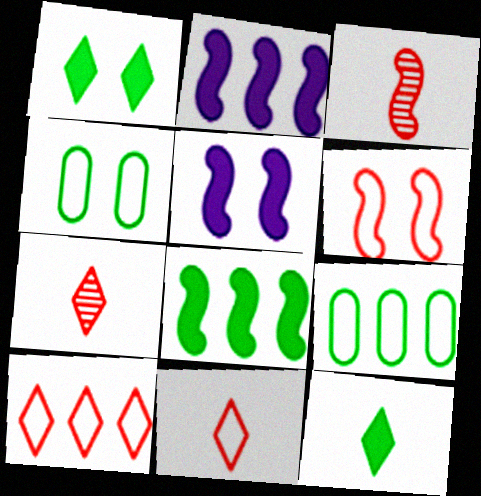[[2, 4, 7], 
[5, 7, 9]]